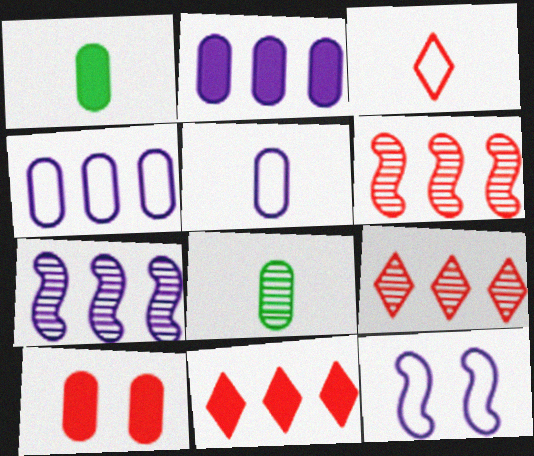[[1, 2, 10], 
[1, 9, 12], 
[3, 6, 10], 
[4, 8, 10], 
[8, 11, 12]]